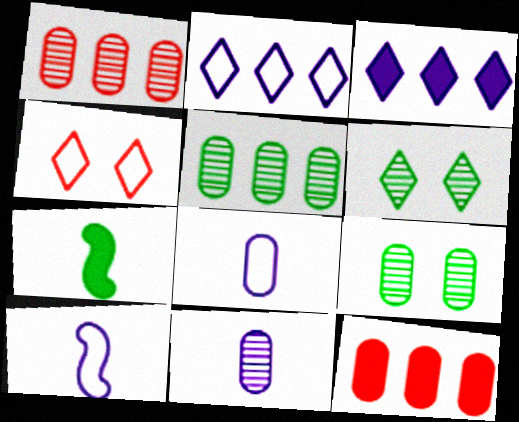[[1, 9, 11], 
[6, 10, 12], 
[8, 9, 12]]